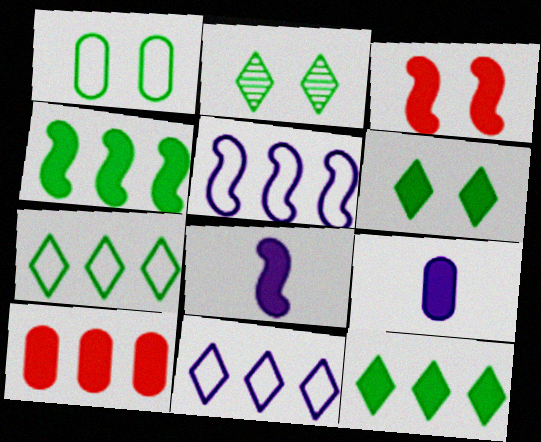[[3, 4, 8], 
[3, 9, 12], 
[6, 8, 10]]